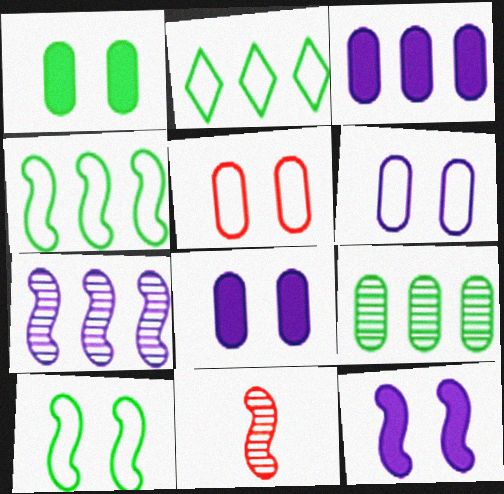[[2, 8, 11], 
[4, 11, 12]]